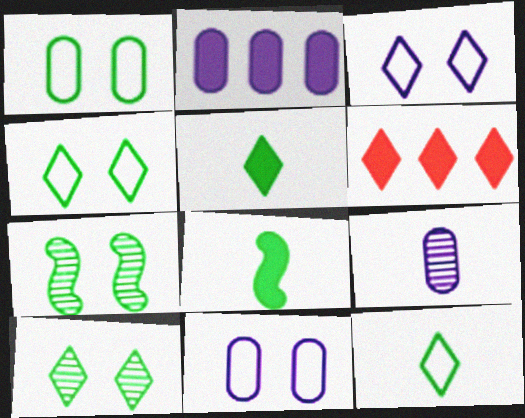[[2, 9, 11]]